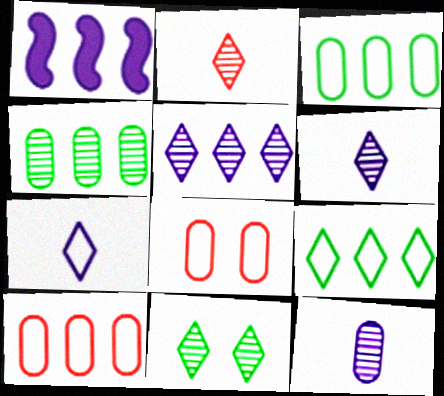[[2, 5, 11]]